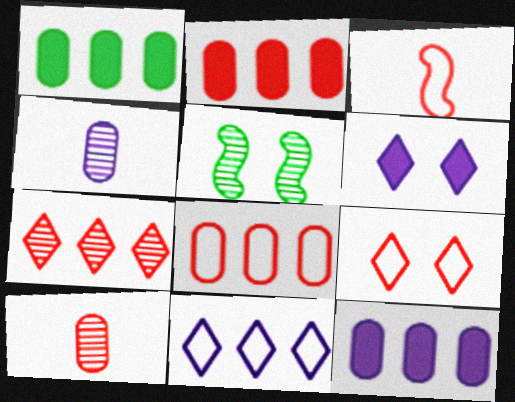[[1, 2, 12], 
[3, 8, 9], 
[4, 5, 7]]